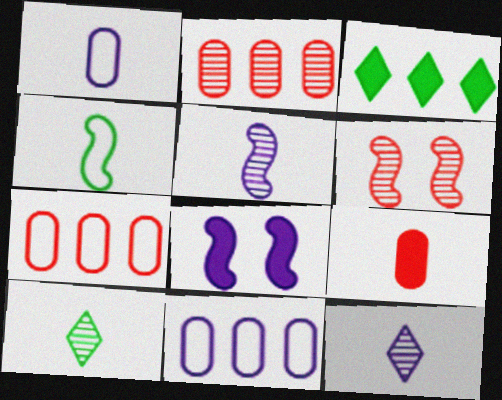[[1, 3, 6], 
[3, 8, 9], 
[4, 9, 12], 
[7, 8, 10], 
[8, 11, 12]]